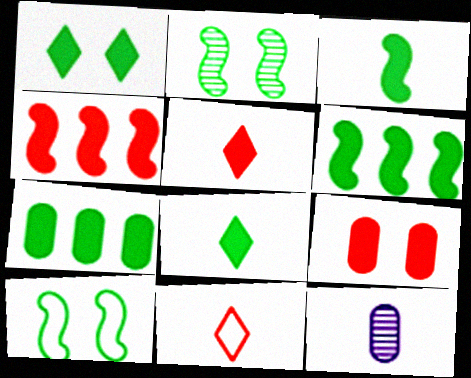[[1, 3, 7], 
[3, 11, 12], 
[4, 5, 9]]